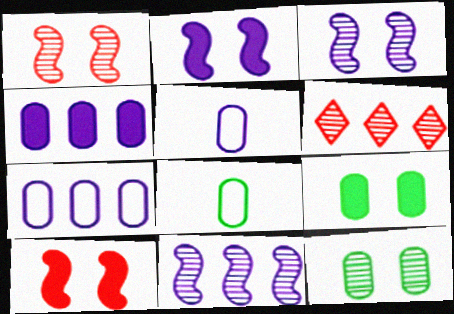[[2, 6, 8]]